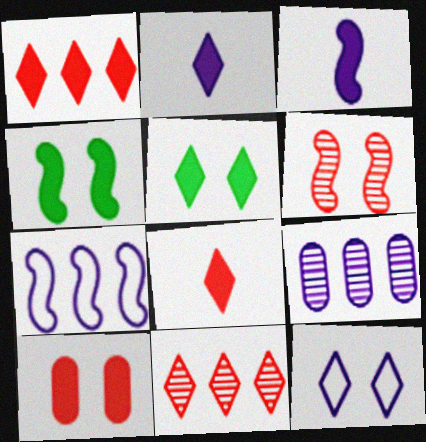[[1, 2, 5], 
[3, 9, 12]]